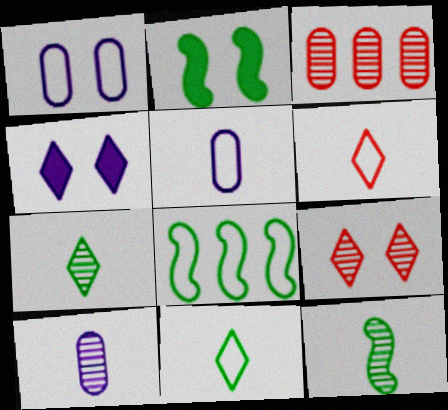[[1, 2, 9], 
[1, 6, 8], 
[2, 8, 12]]